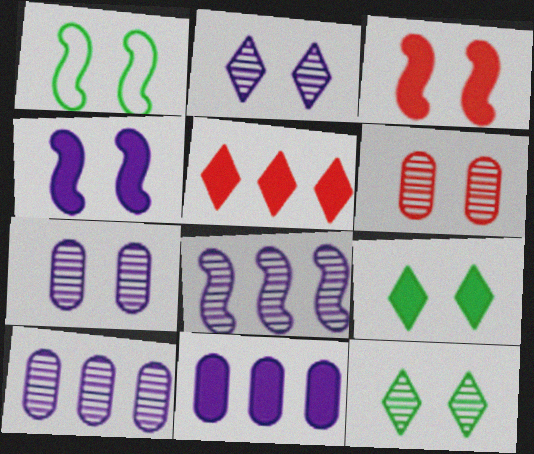[]